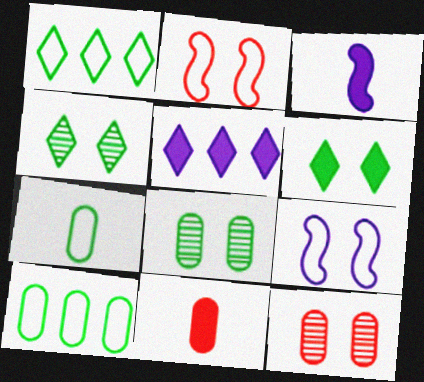[[1, 3, 12], 
[6, 9, 12]]